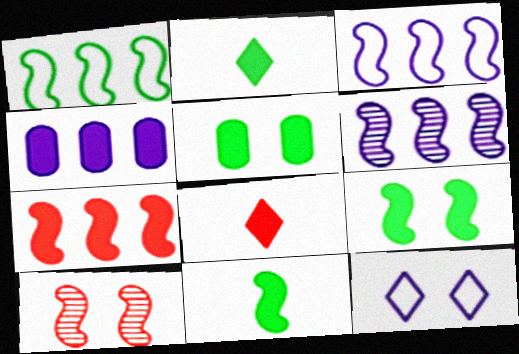[[1, 6, 7], 
[3, 10, 11], 
[4, 8, 9], 
[5, 10, 12]]